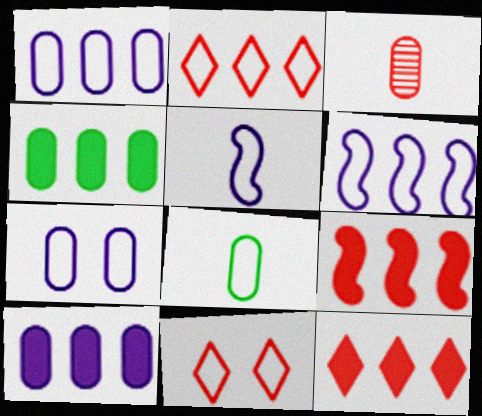[[3, 4, 7], 
[3, 9, 11], 
[6, 8, 11]]